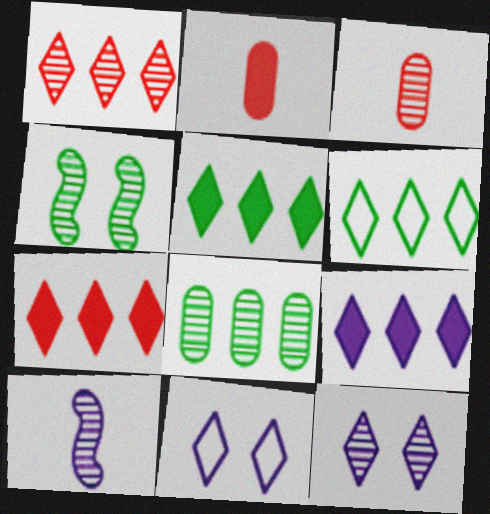[[1, 6, 9], 
[5, 7, 9]]